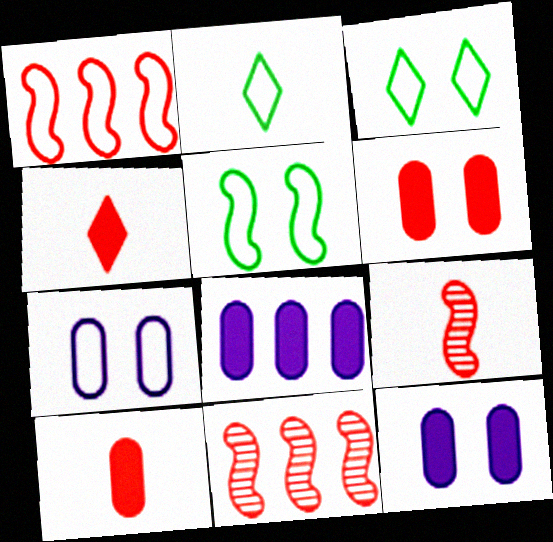[[1, 2, 7], 
[2, 11, 12], 
[3, 8, 9]]